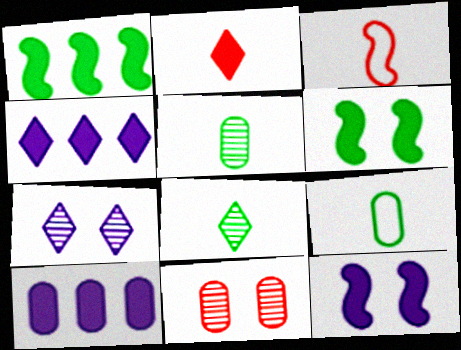[[2, 6, 10], 
[9, 10, 11]]